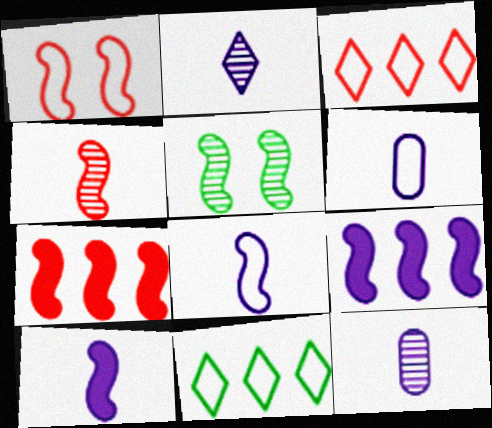[[1, 4, 7], 
[1, 6, 11], 
[2, 6, 10], 
[5, 7, 8]]